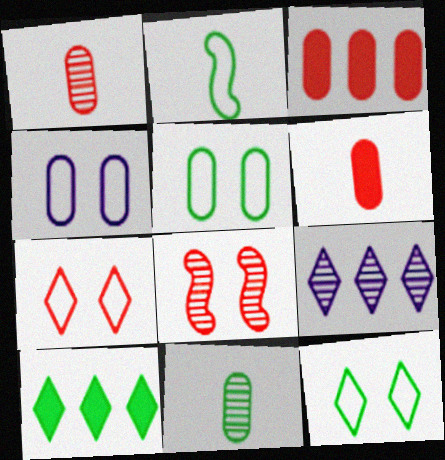[[3, 4, 11], 
[8, 9, 11]]